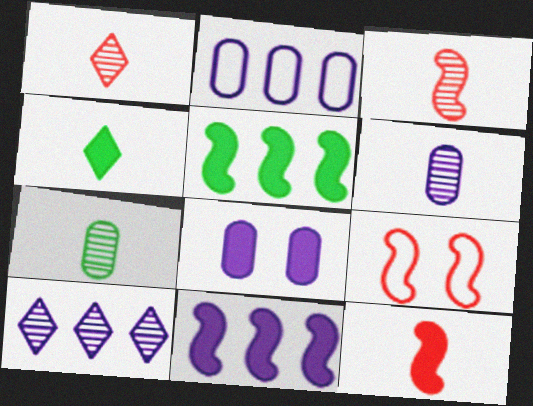[[2, 6, 8], 
[2, 10, 11]]